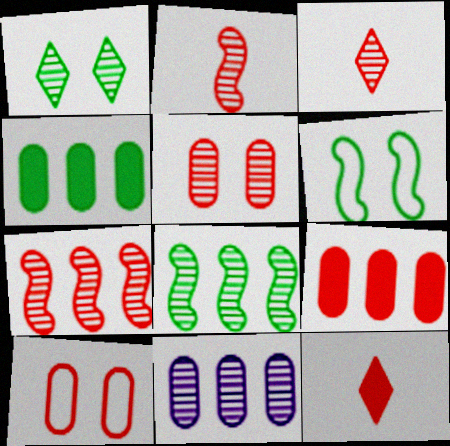[[1, 2, 11], 
[3, 5, 7], 
[6, 11, 12], 
[7, 10, 12]]